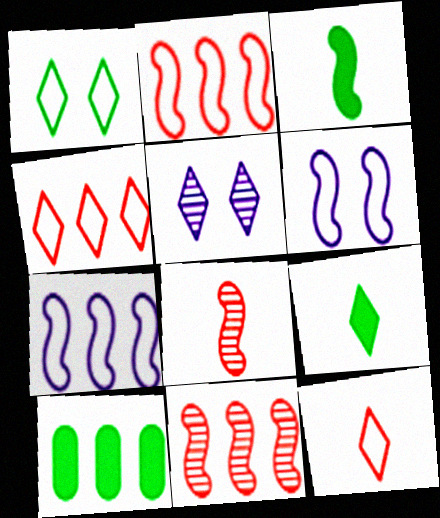[[3, 6, 11], 
[4, 5, 9]]